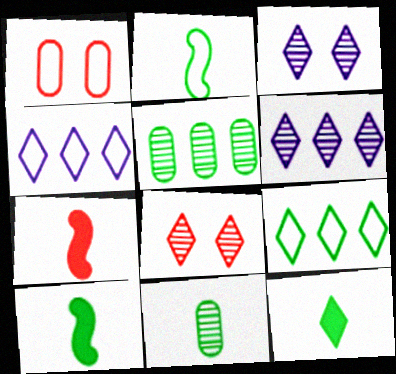[[1, 2, 4], 
[1, 6, 10], 
[2, 11, 12], 
[4, 8, 12]]